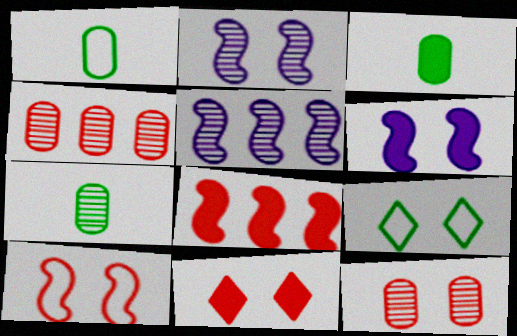[[1, 3, 7], 
[1, 5, 11], 
[6, 9, 12], 
[10, 11, 12]]